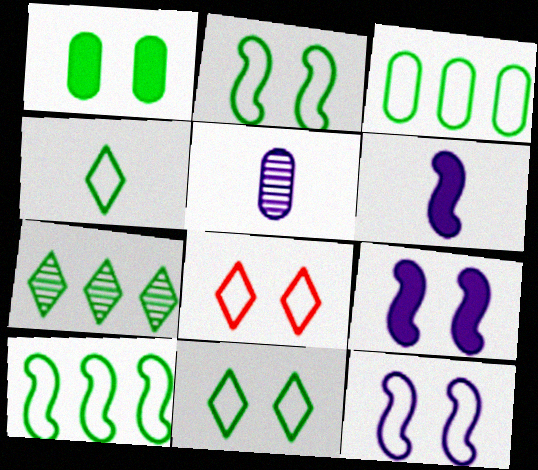[[2, 3, 4]]